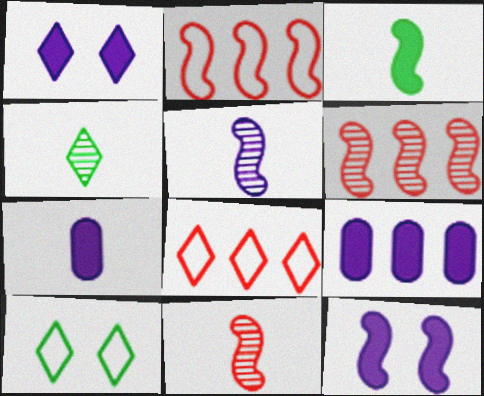[[1, 4, 8], 
[6, 7, 10], 
[9, 10, 11]]